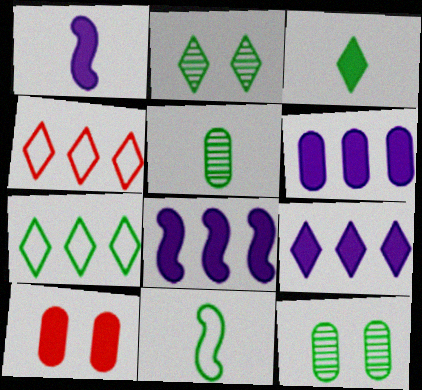[[1, 4, 12], 
[2, 3, 7], 
[3, 5, 11], 
[3, 8, 10], 
[6, 8, 9]]